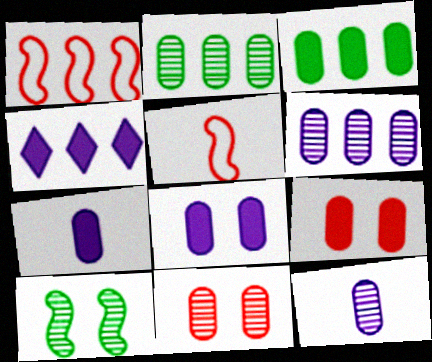[[1, 2, 4], 
[2, 11, 12], 
[3, 7, 9]]